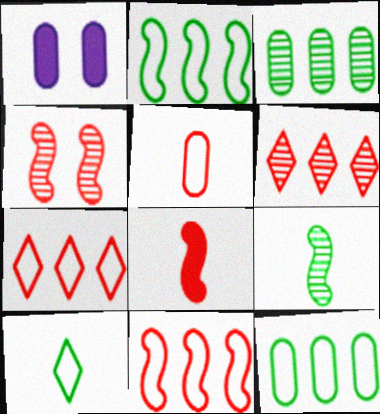[[1, 3, 5], 
[1, 7, 9], 
[4, 8, 11]]